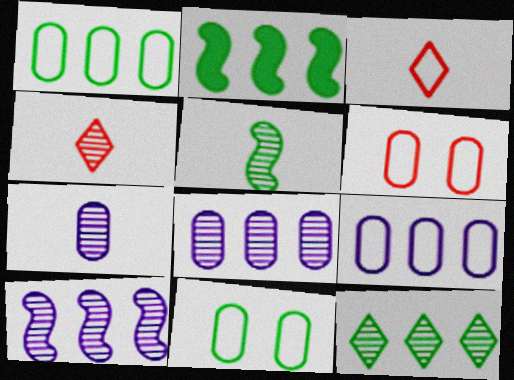[[1, 2, 12], 
[4, 5, 7]]